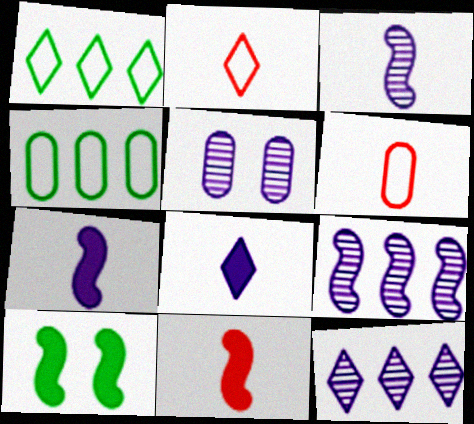[[1, 5, 11], 
[3, 5, 12], 
[6, 10, 12]]